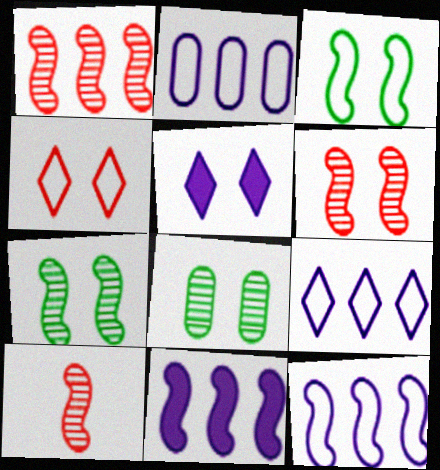[[1, 6, 10], 
[2, 9, 12], 
[3, 10, 11]]